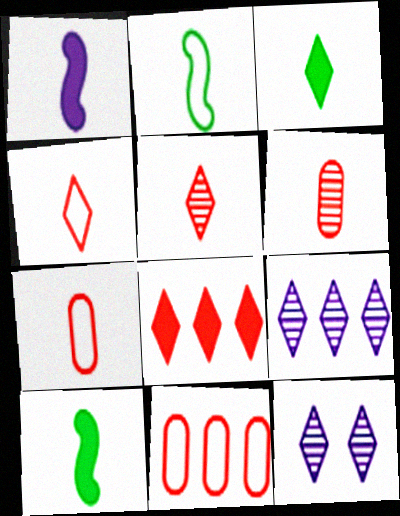[[10, 11, 12]]